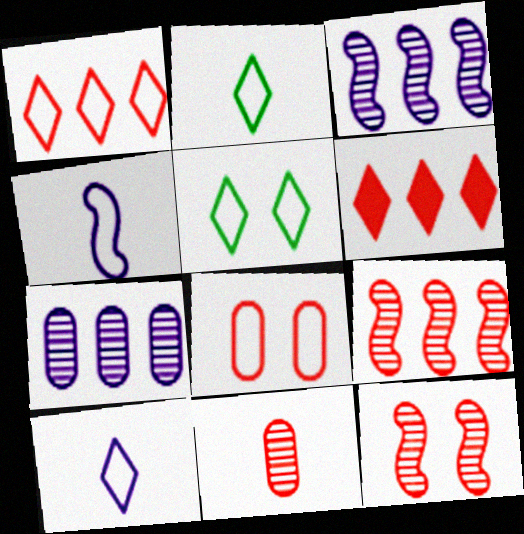[[1, 5, 10]]